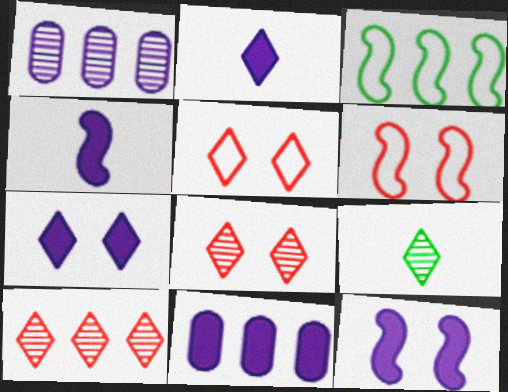[[2, 11, 12], 
[3, 10, 11], 
[4, 7, 11], 
[6, 9, 11]]